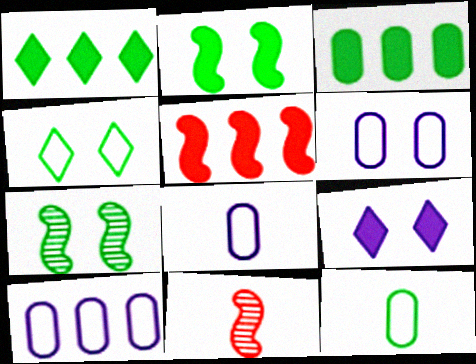[[1, 6, 11], 
[1, 7, 12], 
[6, 8, 10]]